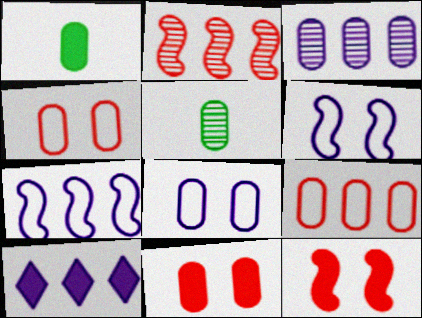[[1, 3, 4], 
[1, 10, 12], 
[3, 7, 10]]